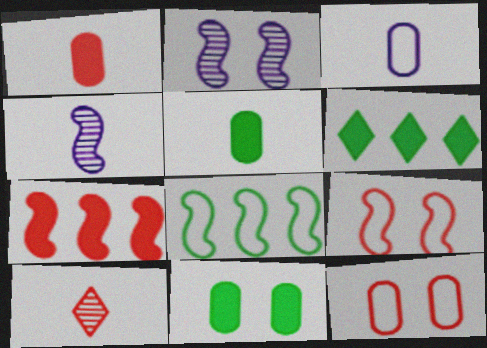[[4, 6, 12], 
[7, 10, 12]]